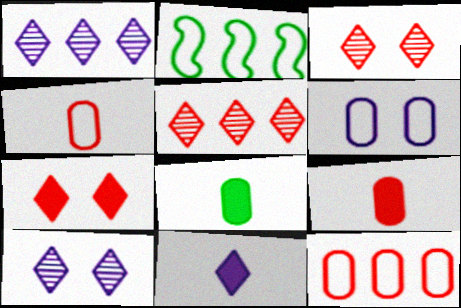[[2, 9, 10]]